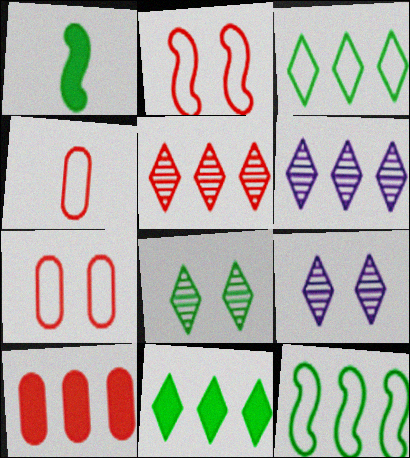[[1, 6, 7], 
[6, 10, 12]]